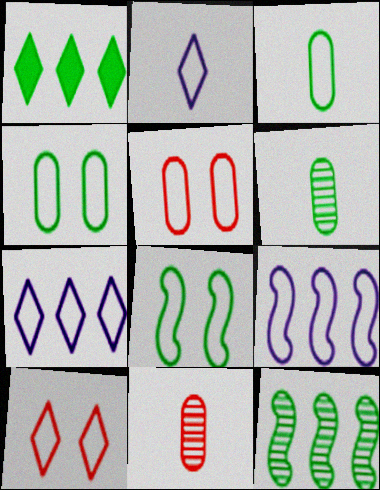[[1, 6, 8], 
[3, 9, 10]]